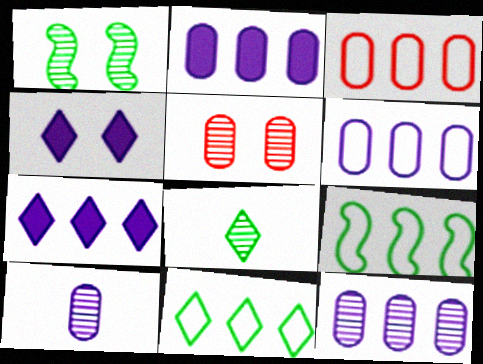[[2, 6, 12]]